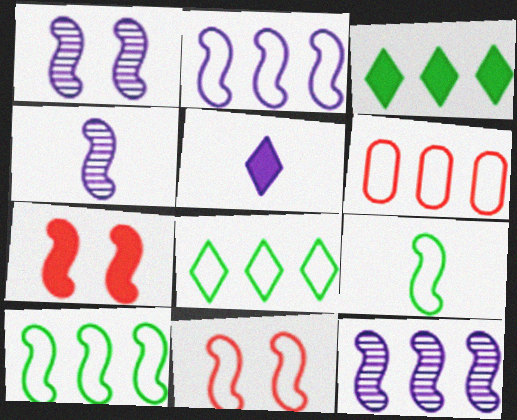[[1, 4, 12], 
[2, 6, 8], 
[2, 9, 11], 
[3, 6, 12], 
[4, 7, 10], 
[7, 9, 12]]